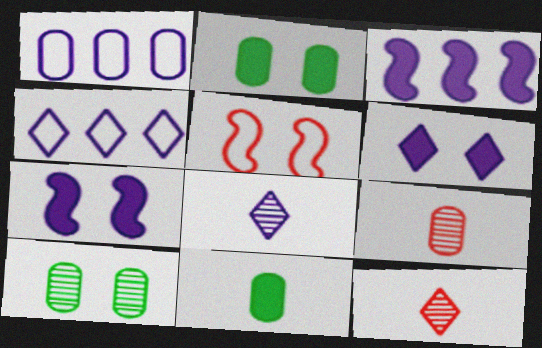[[1, 2, 9], 
[1, 7, 8], 
[4, 6, 8], 
[5, 6, 10]]